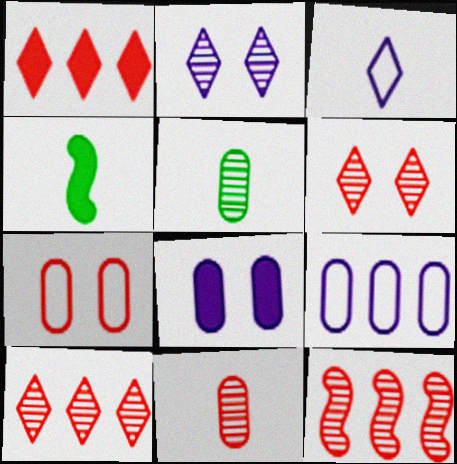[[1, 4, 8], 
[2, 5, 12], 
[3, 4, 11], 
[4, 6, 9], 
[6, 11, 12]]